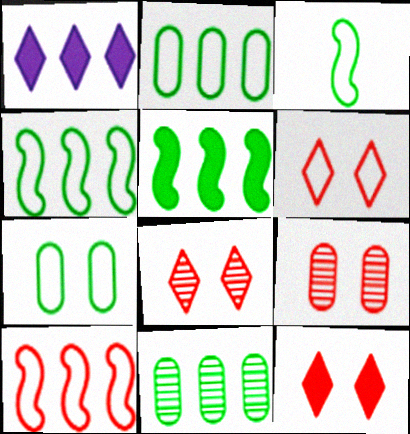[[1, 3, 9], 
[1, 10, 11], 
[6, 8, 12]]